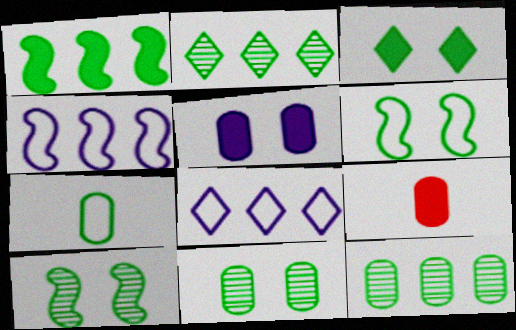[[3, 6, 11], 
[8, 9, 10]]